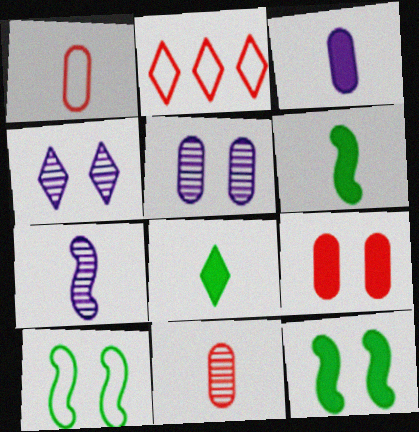[[1, 7, 8], 
[2, 4, 8], 
[2, 5, 6], 
[4, 9, 10]]